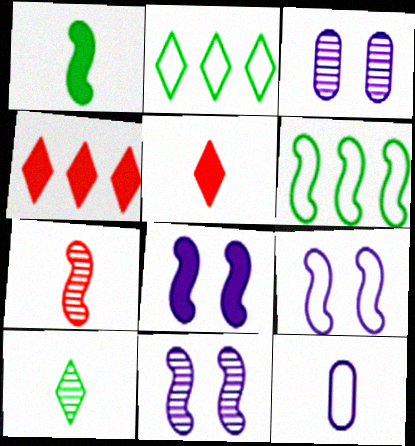[[3, 5, 6], 
[6, 7, 8], 
[8, 9, 11]]